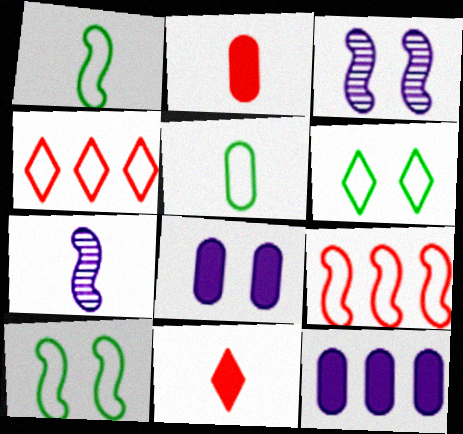[[5, 7, 11]]